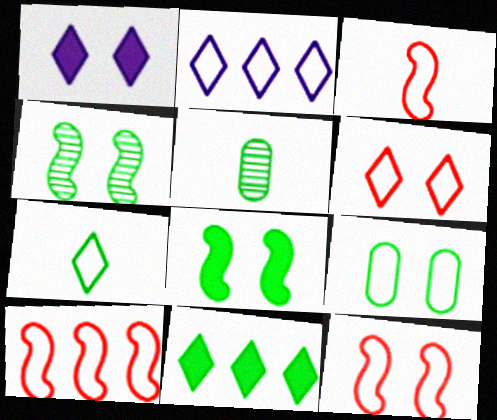[[1, 5, 10], 
[2, 3, 9], 
[2, 6, 7], 
[3, 10, 12]]